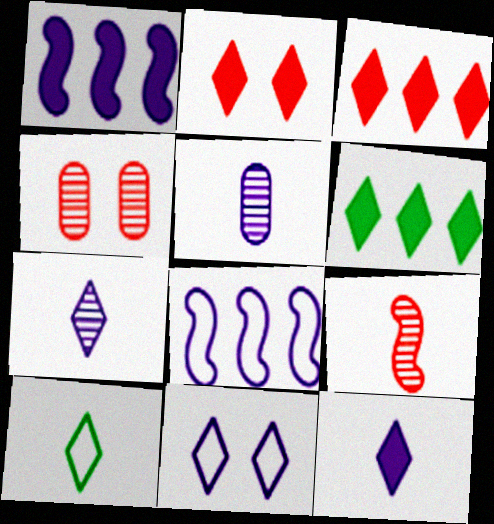[[1, 4, 10], 
[1, 5, 11], 
[2, 6, 12]]